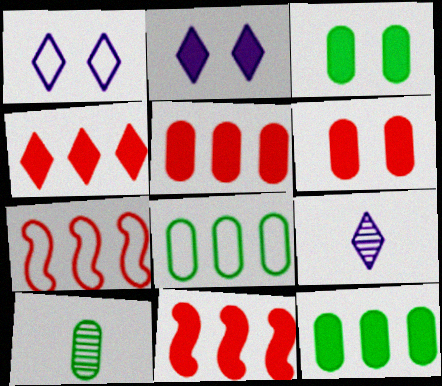[[1, 10, 11], 
[2, 7, 10], 
[3, 7, 9], 
[3, 8, 10], 
[4, 5, 11]]